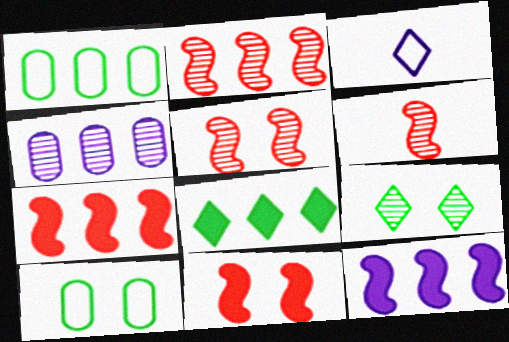[[2, 5, 6], 
[4, 6, 9]]